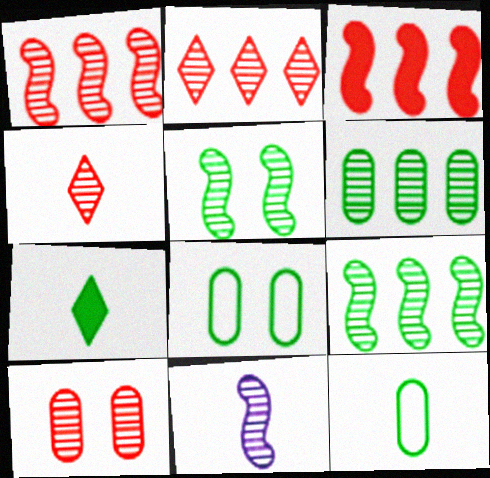[[1, 4, 10], 
[1, 5, 11], 
[7, 8, 9]]